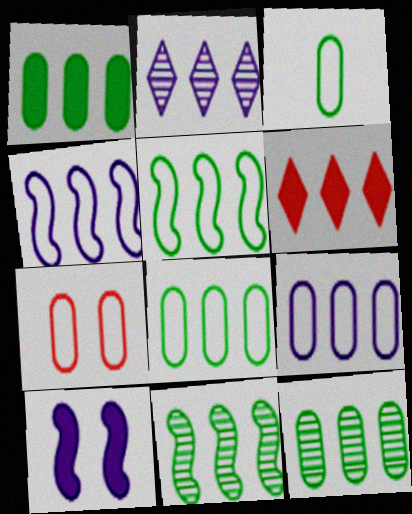[[1, 8, 12], 
[3, 7, 9], 
[4, 6, 12], 
[6, 9, 11]]